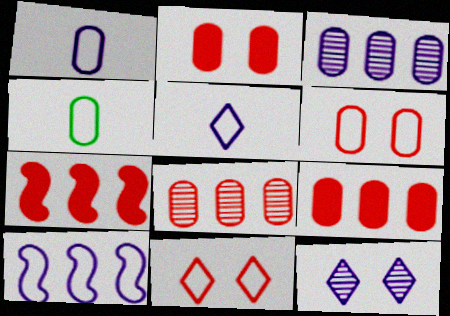[[2, 3, 4], 
[4, 7, 12], 
[4, 10, 11]]